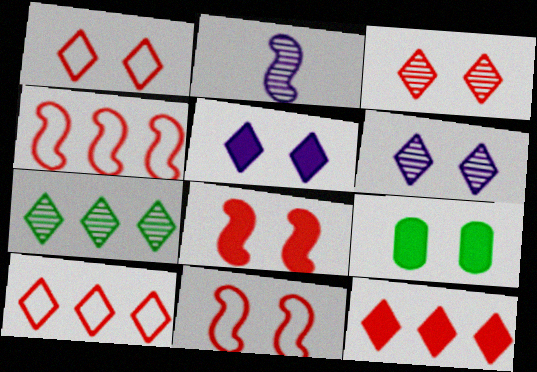[[2, 9, 10], 
[5, 8, 9], 
[6, 9, 11]]